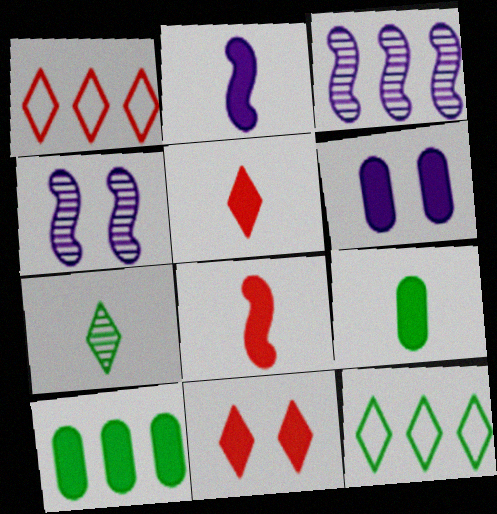[[1, 3, 10], 
[1, 4, 9], 
[2, 5, 9], 
[2, 10, 11]]